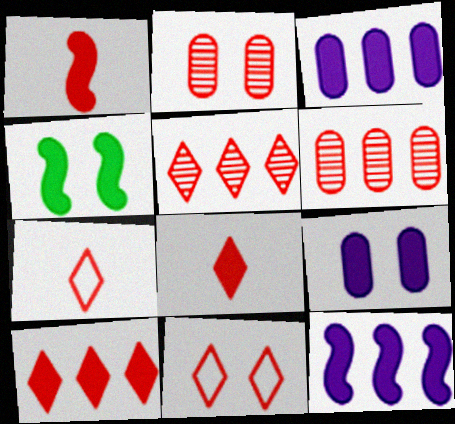[[1, 4, 12], 
[1, 6, 11], 
[3, 4, 8], 
[5, 8, 11]]